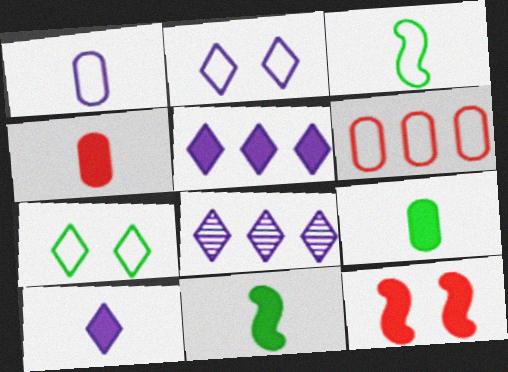[[2, 3, 6], 
[2, 8, 10], 
[4, 10, 11], 
[5, 9, 12]]